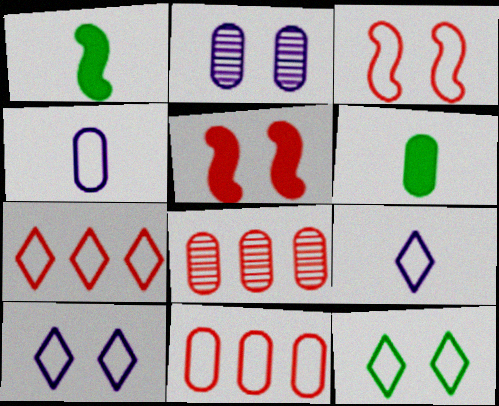[[1, 2, 7], 
[1, 8, 10], 
[2, 5, 12], 
[2, 6, 11], 
[7, 9, 12]]